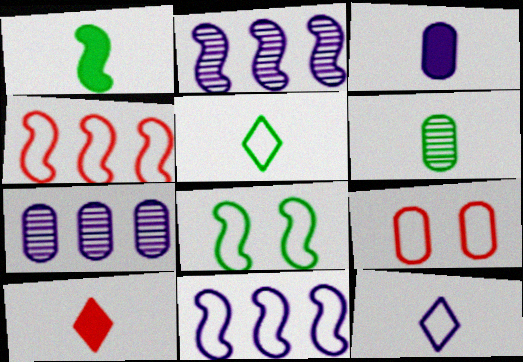[[1, 3, 10], 
[1, 5, 6], 
[5, 9, 11], 
[7, 8, 10]]